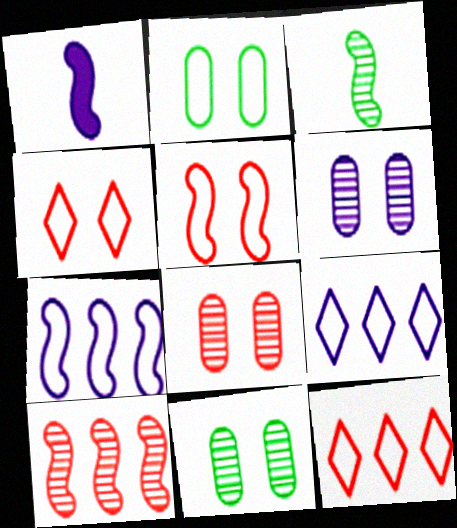[[1, 6, 9], 
[1, 11, 12], 
[6, 8, 11]]